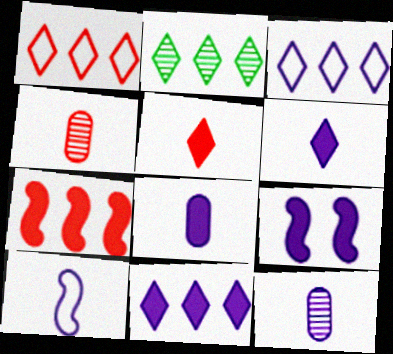[[1, 2, 11], 
[3, 9, 12], 
[6, 10, 12], 
[8, 9, 11]]